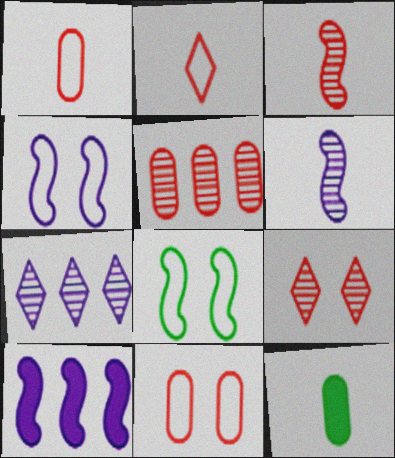[[2, 6, 12], 
[3, 5, 9], 
[3, 8, 10], 
[4, 6, 10]]